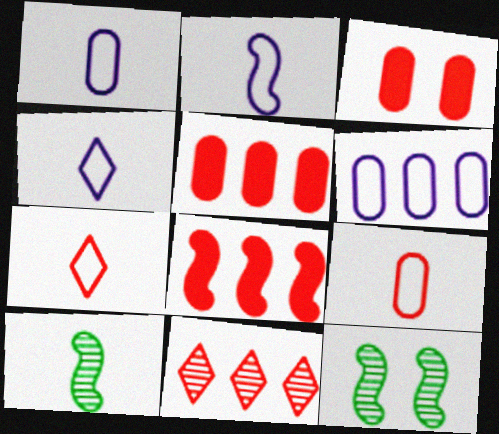[[1, 2, 4], 
[2, 8, 12], 
[4, 5, 12]]